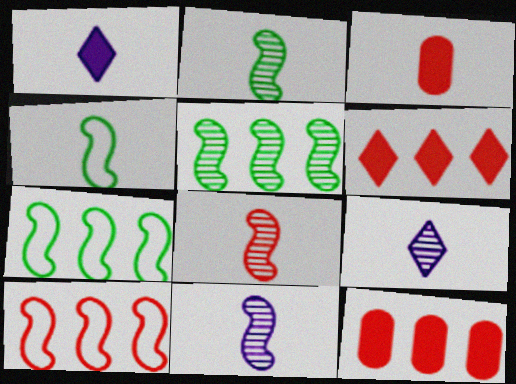[[2, 8, 11], 
[3, 4, 9]]